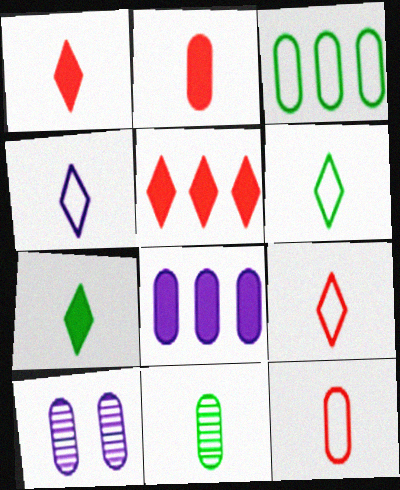[[2, 3, 10], 
[4, 6, 9]]